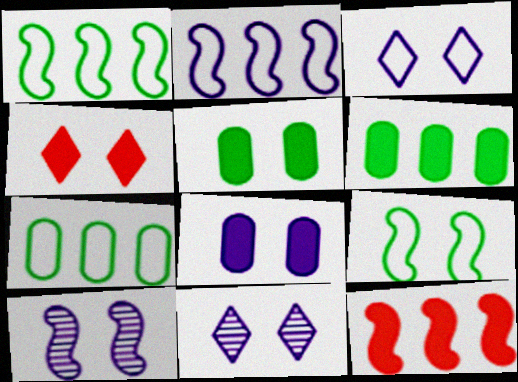[[3, 8, 10]]